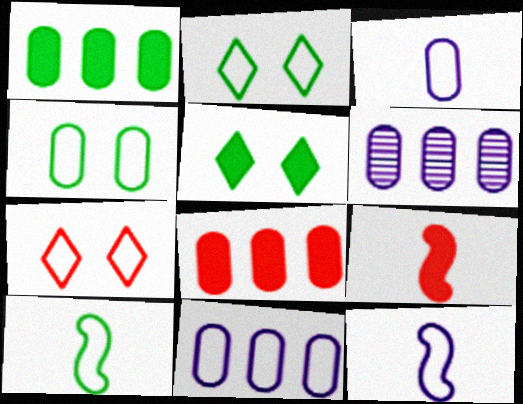[[2, 6, 9], 
[7, 10, 11]]